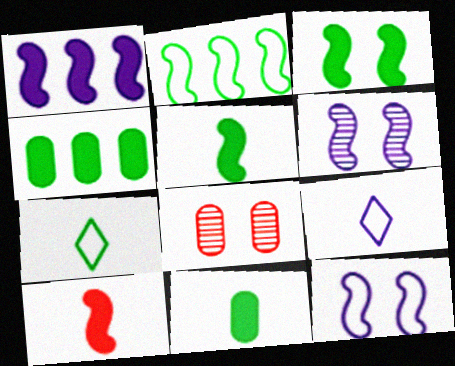[[1, 3, 10], 
[1, 7, 8], 
[2, 6, 10]]